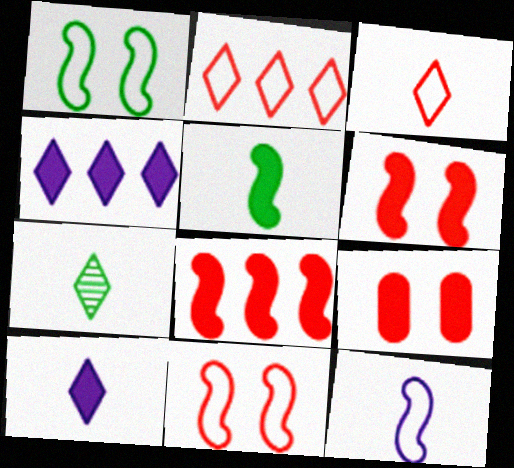[[3, 7, 10], 
[4, 5, 9]]